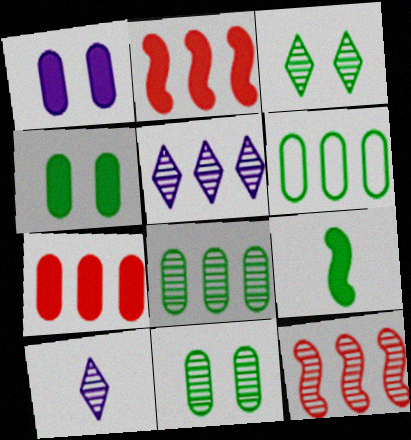[[2, 5, 6], 
[3, 6, 9], 
[5, 8, 12], 
[10, 11, 12]]